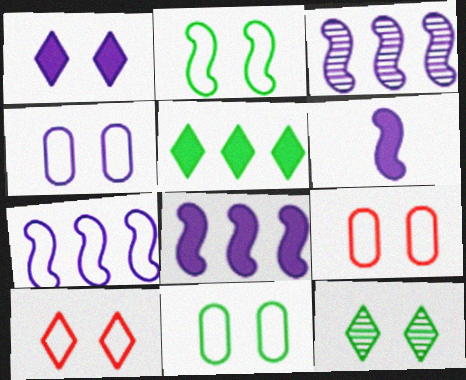[[1, 10, 12], 
[2, 4, 10], 
[3, 7, 8], 
[4, 9, 11]]